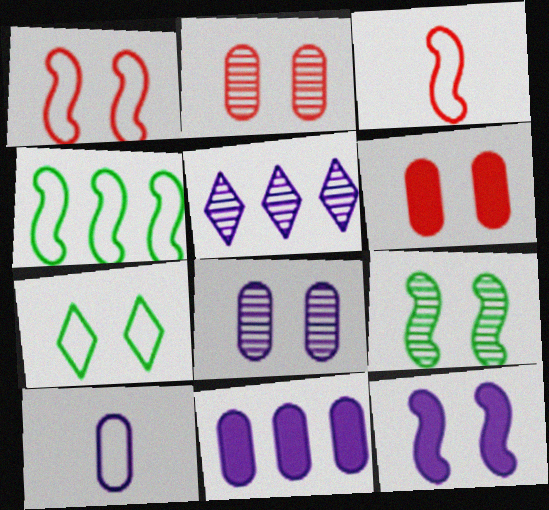[[1, 9, 12], 
[2, 7, 12], 
[5, 10, 12], 
[8, 10, 11]]